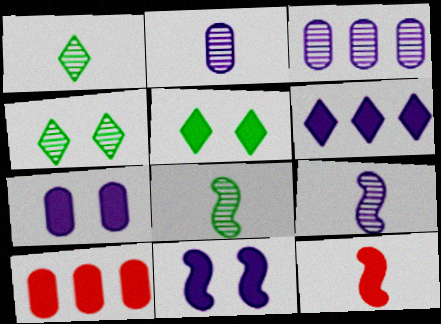[]